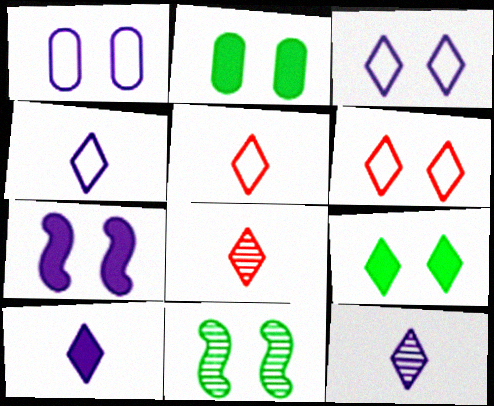[[4, 10, 12]]